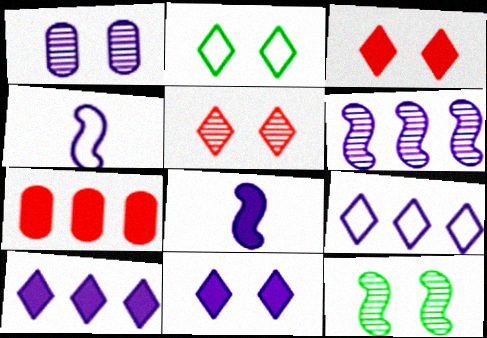[[1, 4, 10], 
[1, 5, 12], 
[1, 8, 9], 
[2, 5, 11]]